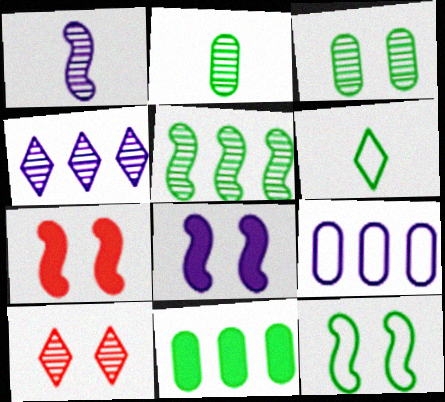[]